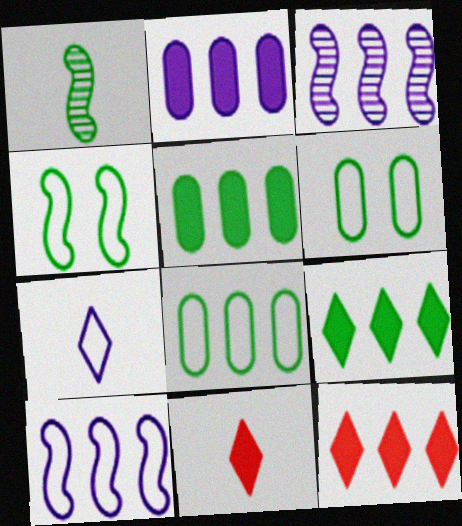[[1, 6, 9], 
[3, 6, 11], 
[3, 8, 12]]